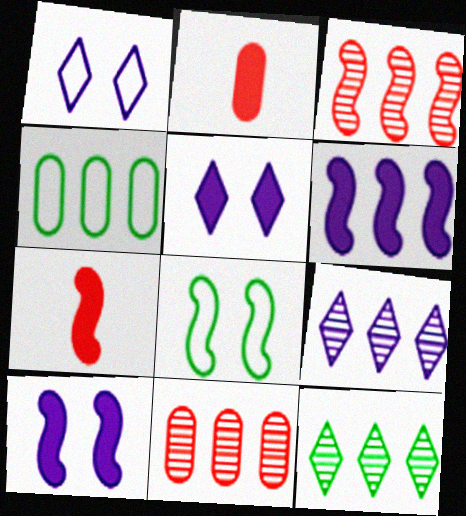[[2, 8, 9]]